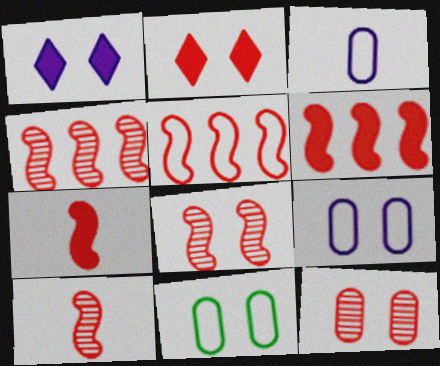[[1, 8, 11], 
[4, 5, 6], 
[4, 8, 10], 
[5, 7, 8]]